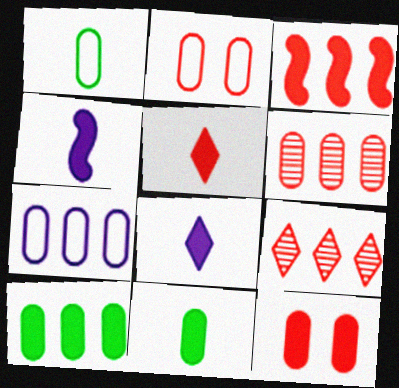[[1, 2, 7], 
[3, 5, 12], 
[4, 5, 11], 
[6, 7, 10]]